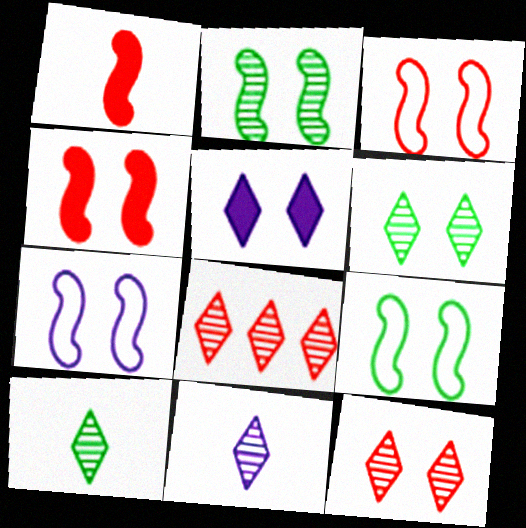[[2, 4, 7], 
[3, 7, 9], 
[6, 8, 11]]